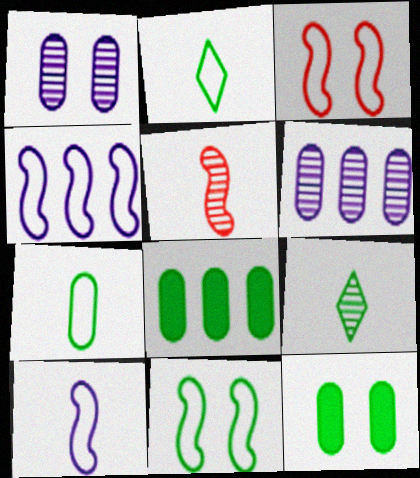[[8, 9, 11]]